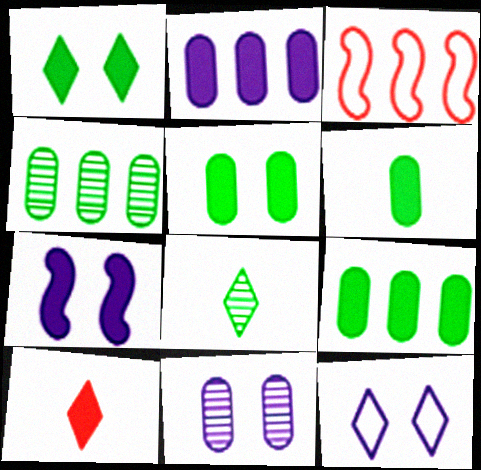[[5, 6, 9], 
[7, 9, 10], 
[7, 11, 12]]